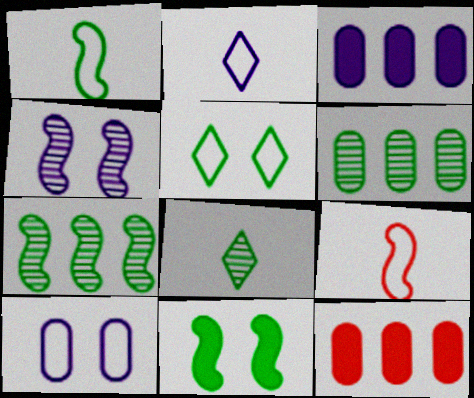[[1, 7, 11], 
[2, 3, 4]]